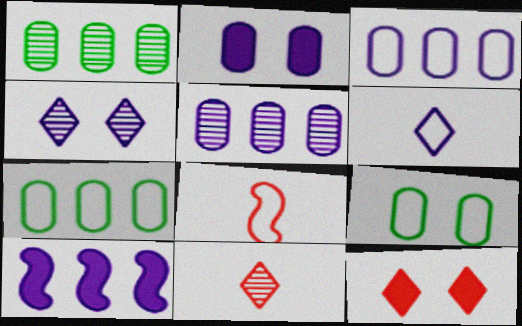[[9, 10, 11]]